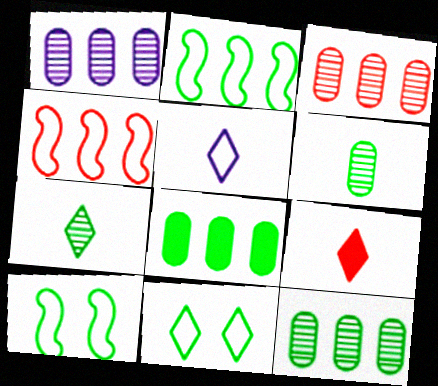[[1, 3, 12], 
[1, 9, 10], 
[5, 7, 9], 
[7, 8, 10]]